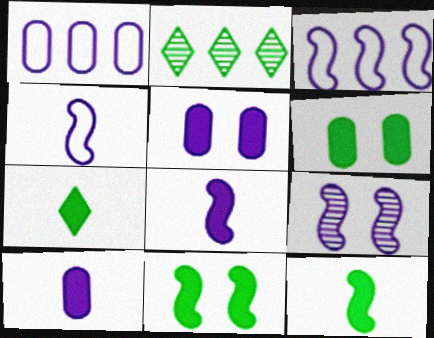[[3, 8, 9]]